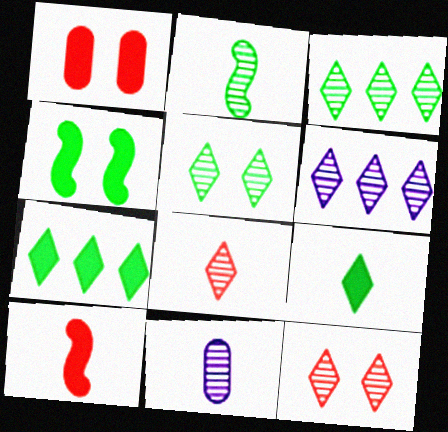[[2, 8, 11], 
[5, 6, 8]]